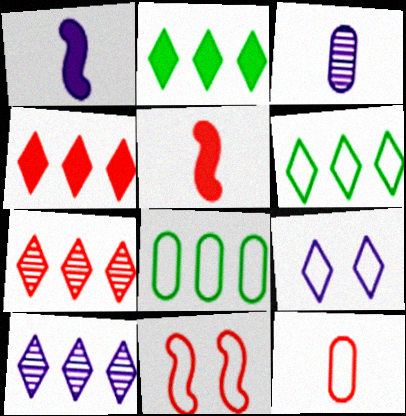[[2, 3, 11], 
[4, 6, 10]]